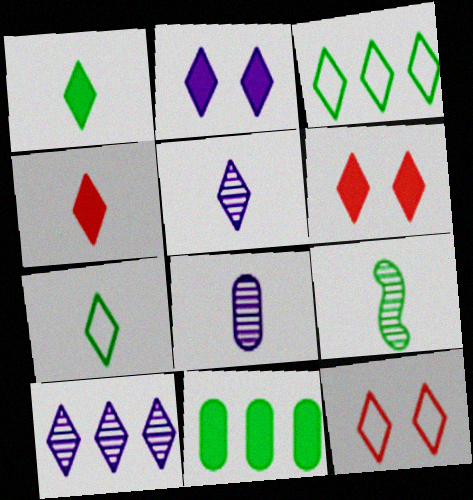[[1, 10, 12], 
[3, 5, 6], 
[4, 5, 7], 
[6, 7, 10]]